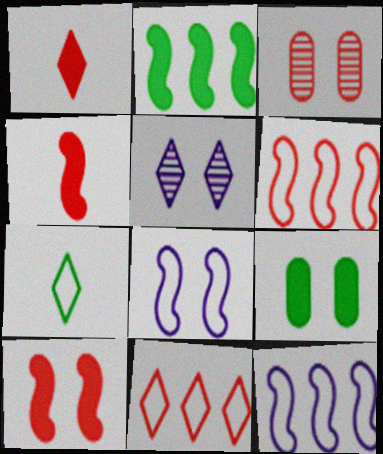[[1, 3, 6], 
[3, 4, 11]]